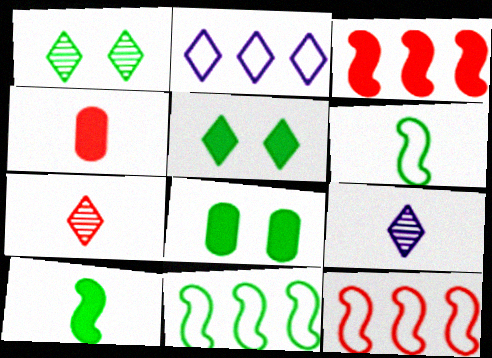[[2, 5, 7], 
[4, 6, 9], 
[8, 9, 12]]